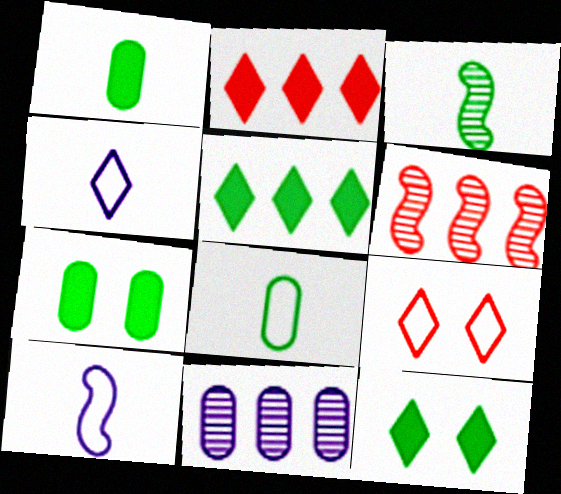[[4, 6, 7]]